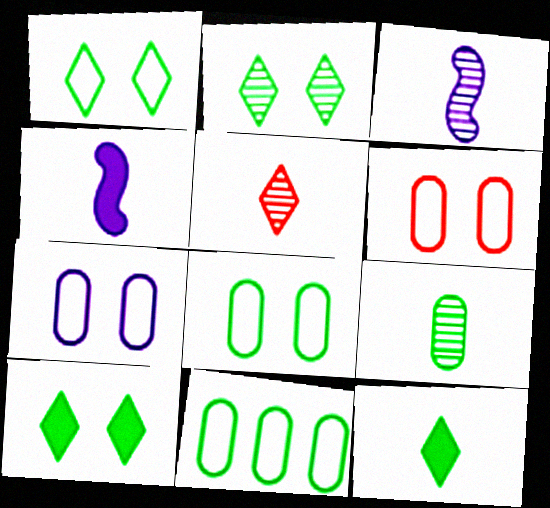[[1, 2, 10], 
[3, 5, 9], 
[6, 7, 8]]